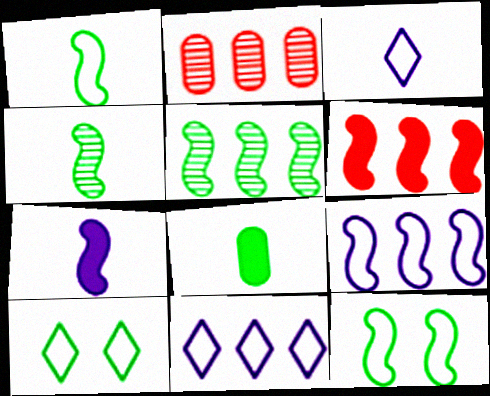[[2, 7, 10], 
[5, 6, 9], 
[5, 8, 10]]